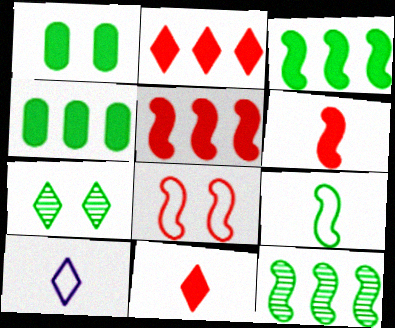[[2, 7, 10], 
[4, 7, 9]]